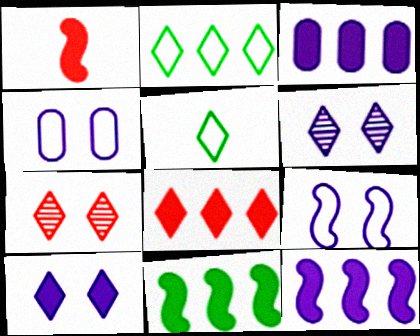[[3, 8, 11], 
[5, 6, 8]]